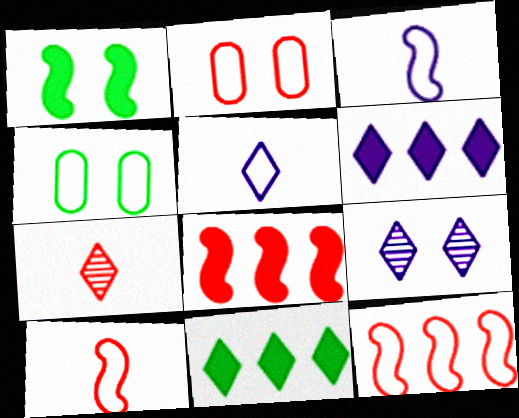[[1, 2, 9], 
[2, 7, 8], 
[4, 5, 12], 
[5, 6, 9]]